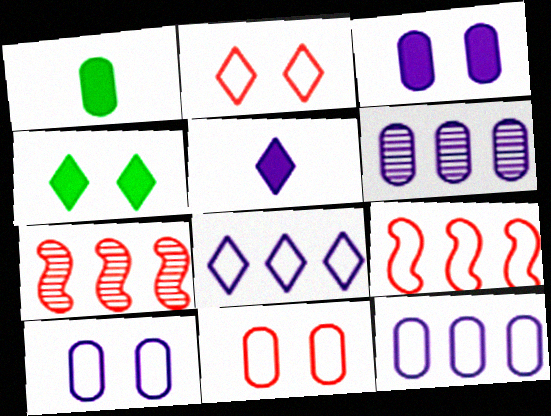[[1, 6, 11]]